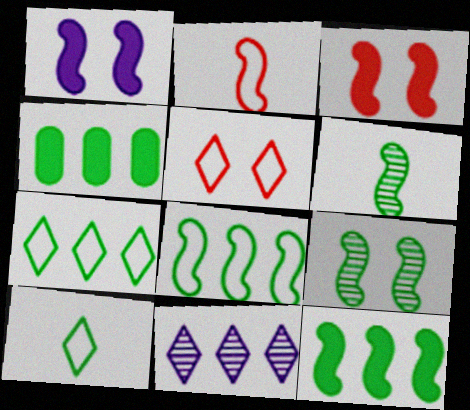[[4, 9, 10]]